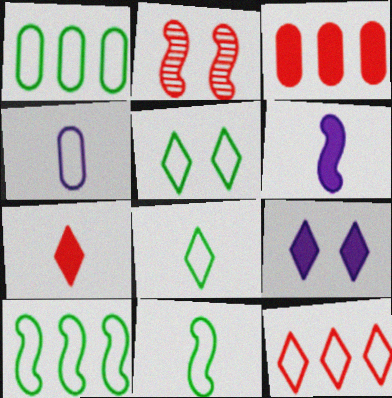[[1, 5, 11], 
[2, 6, 10]]